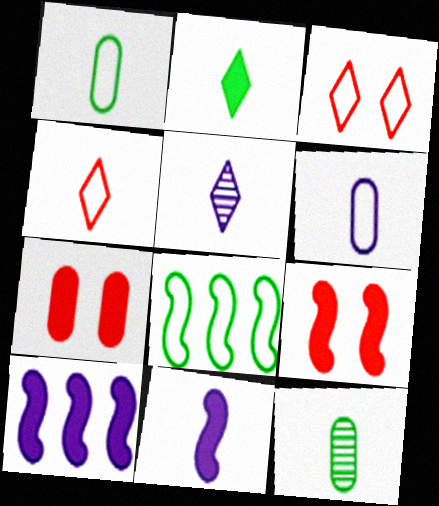[[2, 4, 5], 
[2, 7, 10], 
[3, 6, 8], 
[3, 10, 12], 
[4, 11, 12], 
[5, 6, 11], 
[5, 7, 8]]